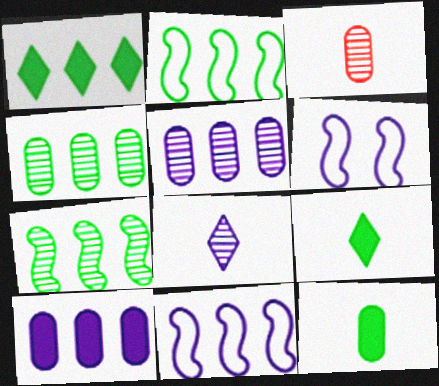[[1, 2, 4], 
[1, 3, 6], 
[6, 8, 10]]